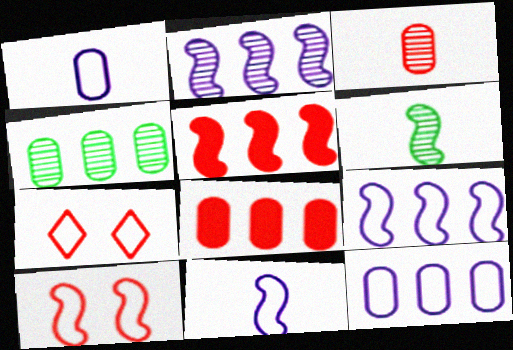[[3, 5, 7], 
[4, 8, 12]]